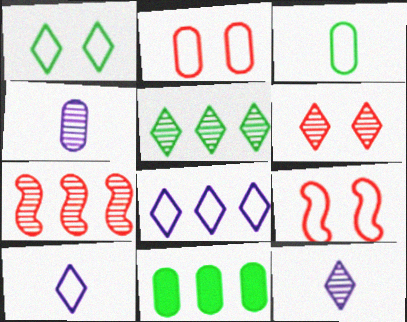[[2, 4, 11], 
[3, 8, 9], 
[5, 6, 12], 
[7, 8, 11], 
[9, 11, 12]]